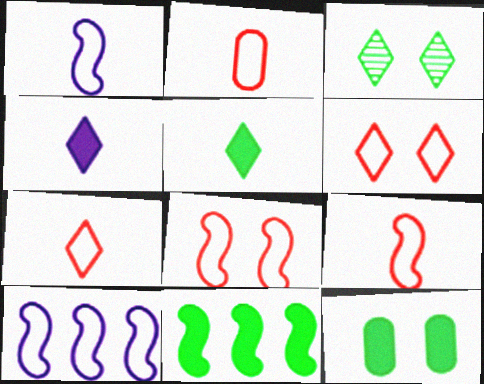[[2, 7, 9], 
[5, 11, 12]]